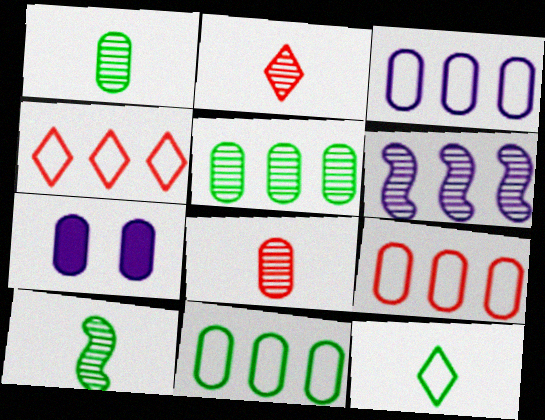[[1, 7, 9], 
[3, 9, 11], 
[4, 7, 10], 
[7, 8, 11]]